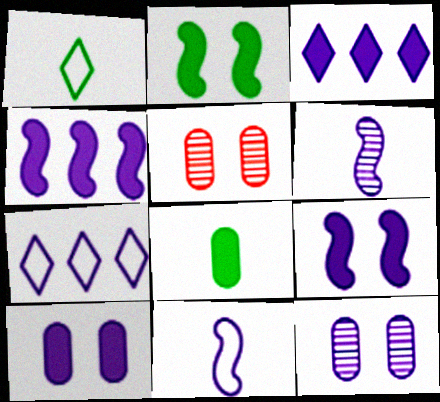[[1, 4, 5], 
[3, 11, 12], 
[6, 7, 10]]